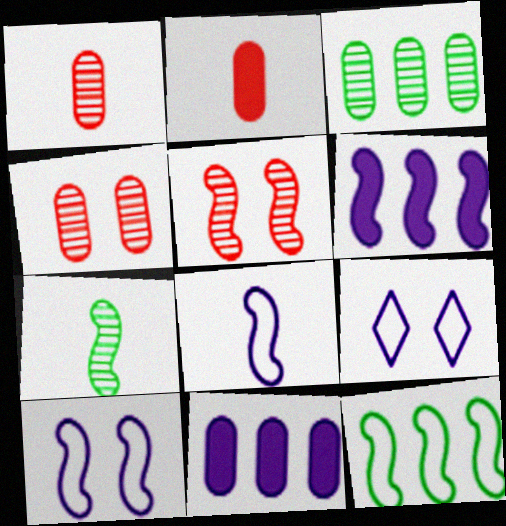[]